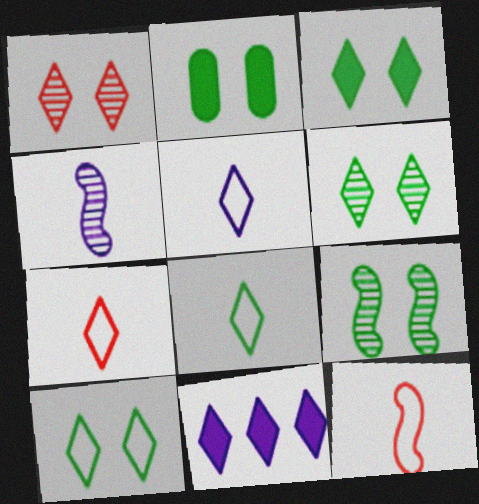[[1, 8, 11], 
[2, 9, 10], 
[3, 6, 10], 
[5, 7, 8], 
[6, 7, 11]]